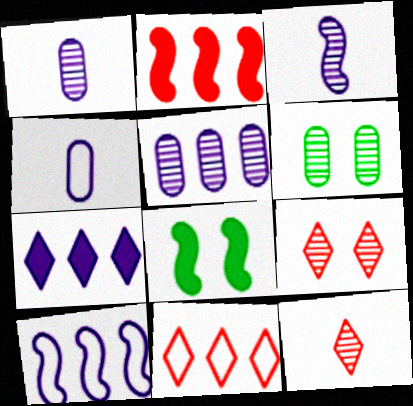[[1, 8, 11], 
[5, 7, 10]]